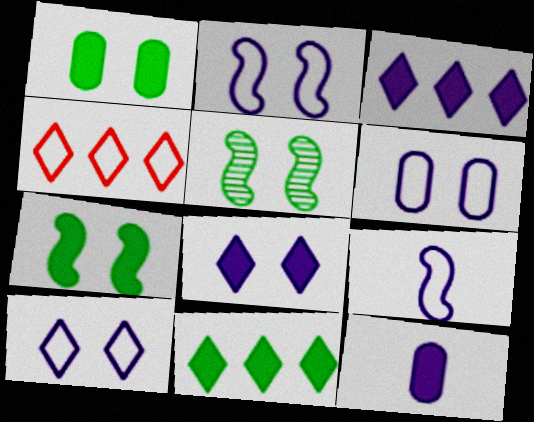[[2, 6, 10], 
[4, 5, 12]]